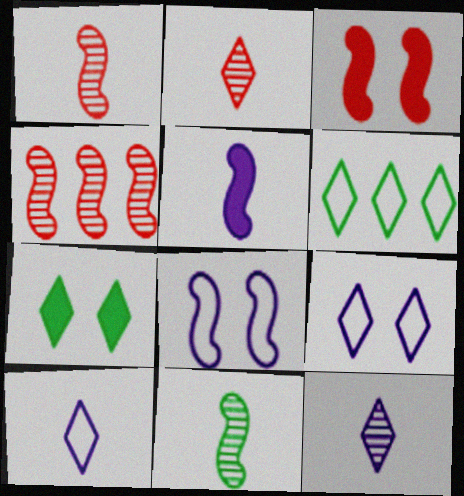[]